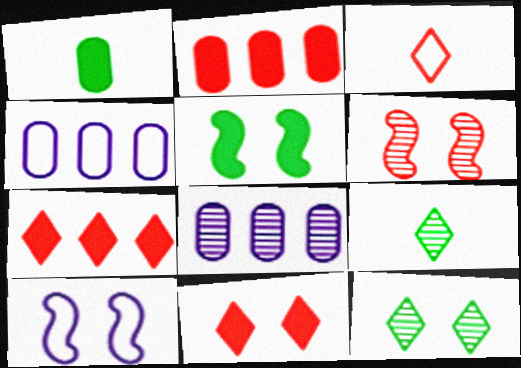[[2, 3, 6], 
[2, 9, 10], 
[3, 5, 8], 
[5, 6, 10], 
[6, 8, 9]]